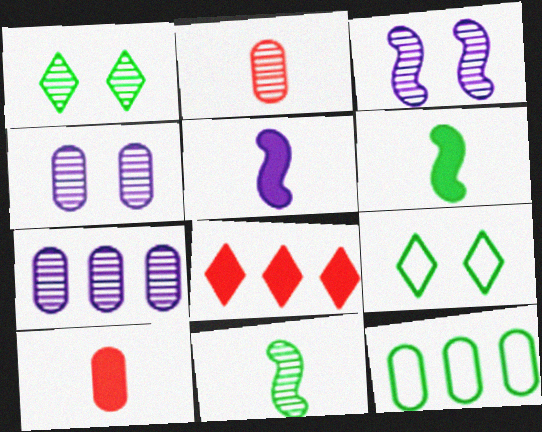[[1, 6, 12], 
[4, 10, 12]]